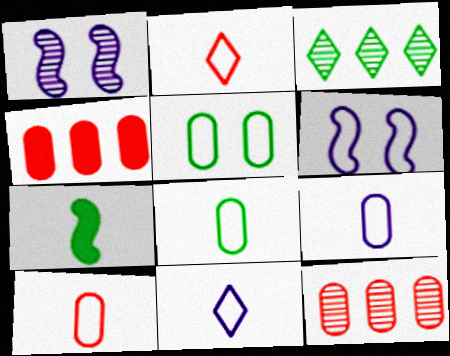[[3, 5, 7], 
[8, 9, 10]]